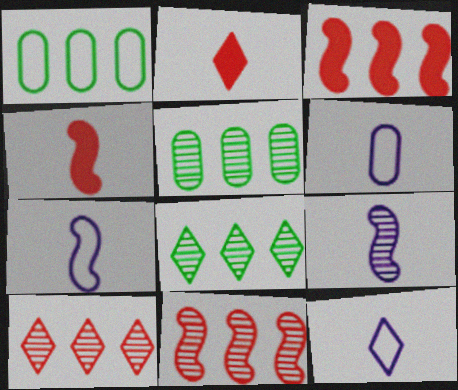[[6, 7, 12]]